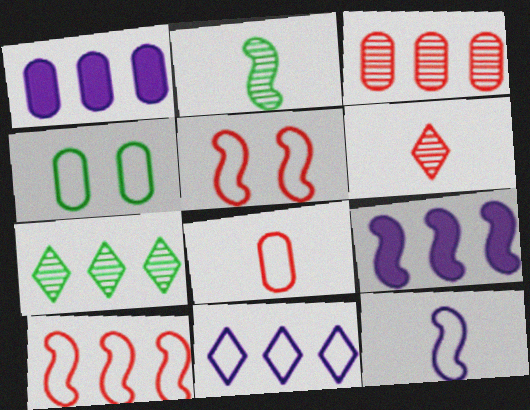[[1, 7, 10], 
[2, 5, 9], 
[4, 6, 9]]